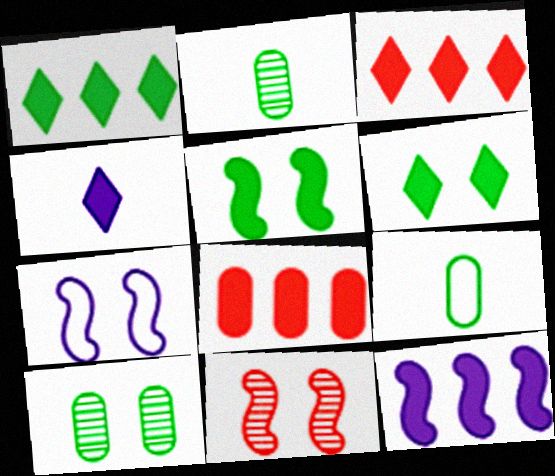[[1, 8, 12], 
[2, 3, 7], 
[3, 4, 6], 
[4, 5, 8], 
[5, 7, 11]]